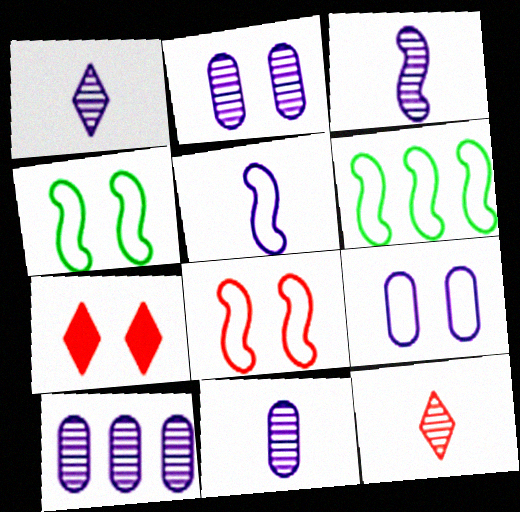[[1, 3, 11], 
[2, 4, 7], 
[2, 10, 11], 
[5, 6, 8], 
[6, 7, 11]]